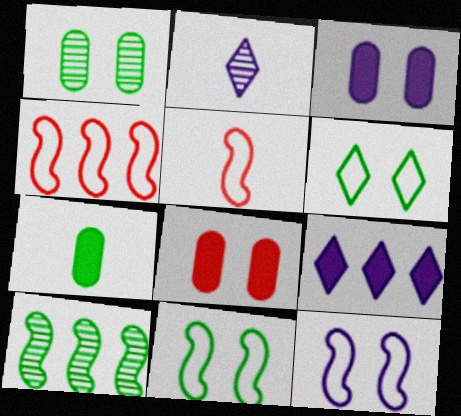[[1, 5, 9], 
[2, 5, 7], 
[6, 7, 10]]